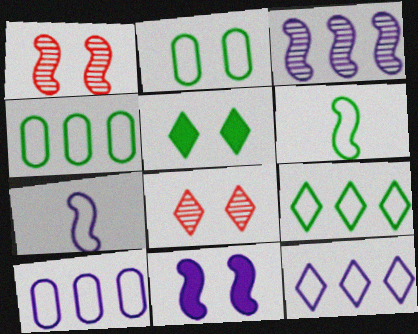[[2, 6, 9], 
[2, 8, 11], 
[3, 7, 11]]